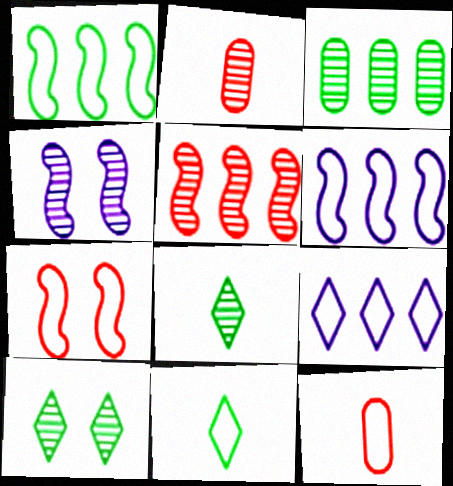[]